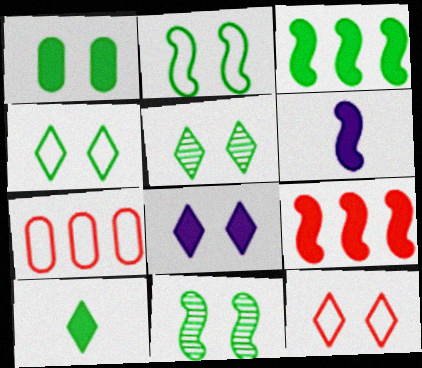[[1, 2, 5], 
[1, 3, 10], 
[1, 4, 11], 
[5, 6, 7], 
[5, 8, 12]]